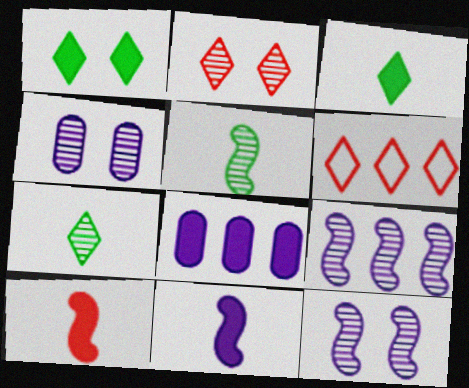[[1, 8, 10]]